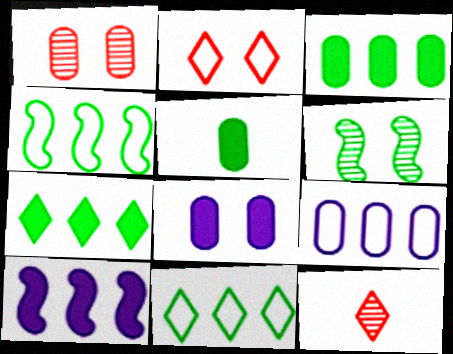[[1, 5, 9], 
[2, 6, 8], 
[4, 8, 12], 
[5, 6, 11]]